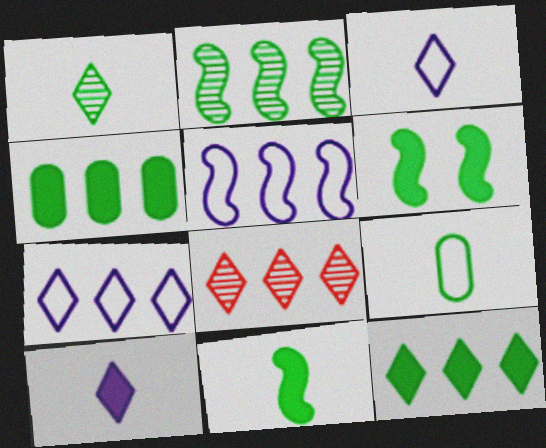[[1, 9, 11], 
[4, 5, 8], 
[7, 8, 12]]